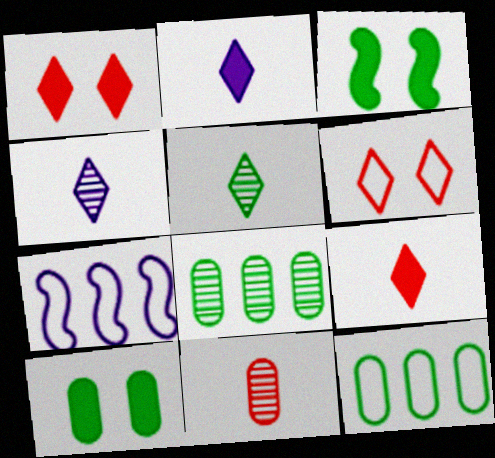[[3, 5, 12]]